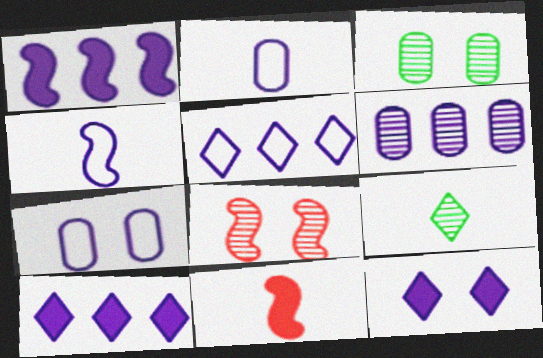[[1, 5, 6], 
[2, 9, 11], 
[3, 5, 11], 
[4, 5, 7], 
[4, 6, 12], 
[6, 8, 9]]